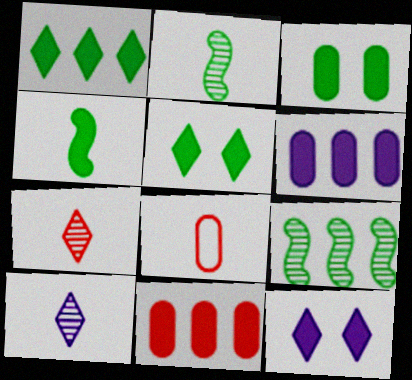[[1, 3, 4], 
[4, 8, 10], 
[4, 11, 12], 
[8, 9, 12]]